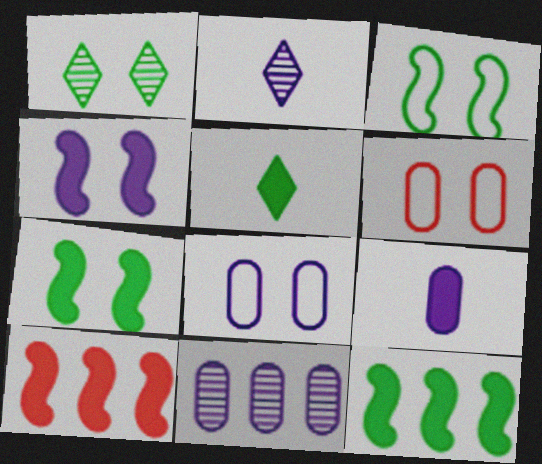[[1, 4, 6], 
[2, 6, 12], 
[8, 9, 11]]